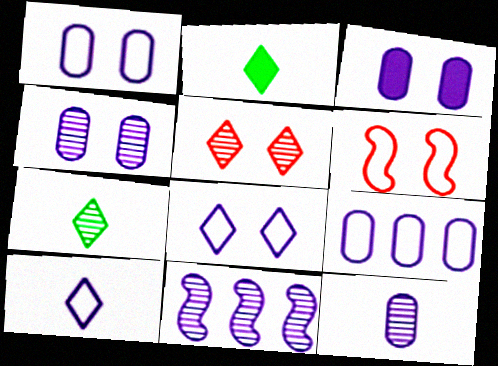[[1, 3, 4], 
[3, 9, 12], 
[3, 10, 11]]